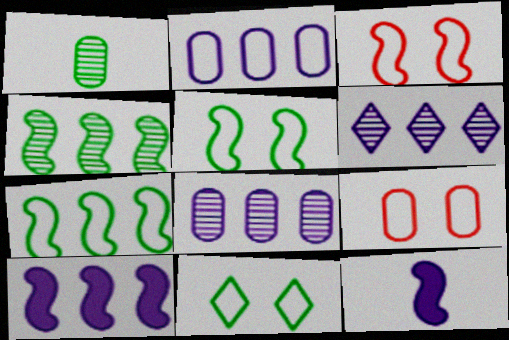[[2, 6, 10], 
[3, 4, 12]]